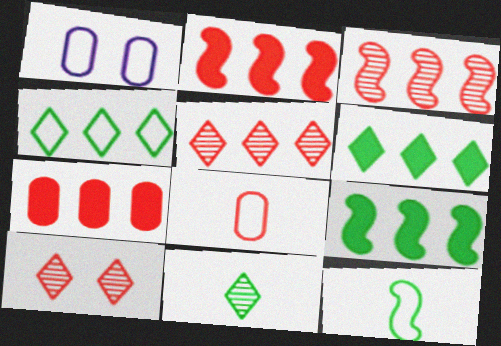[[1, 2, 11], 
[2, 8, 10]]